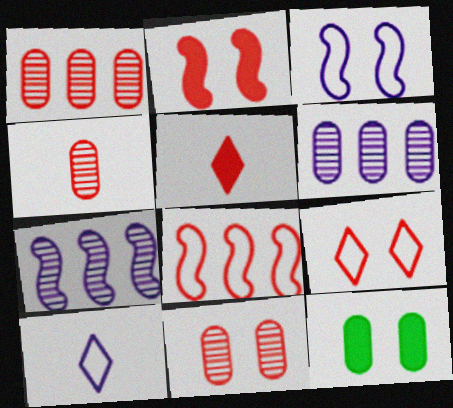[[1, 4, 11], 
[2, 9, 11], 
[5, 8, 11]]